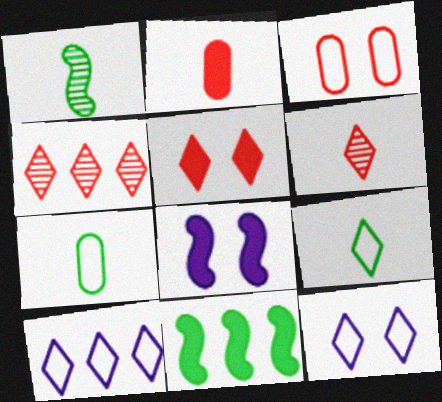[[4, 7, 8]]